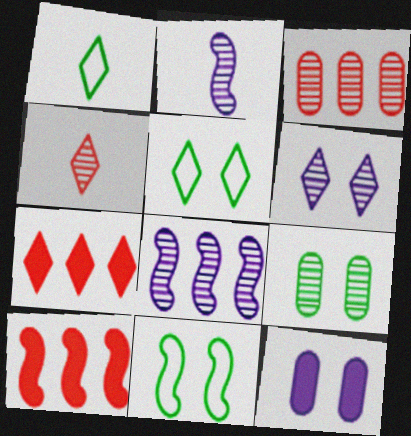[[1, 6, 7], 
[2, 10, 11], 
[4, 8, 9]]